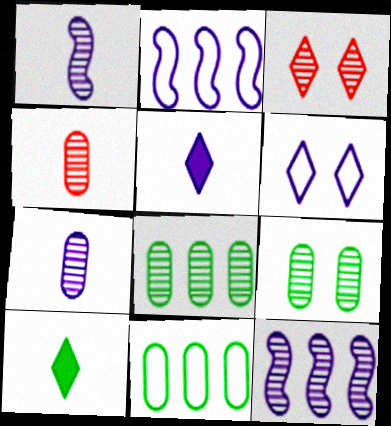[[1, 3, 8]]